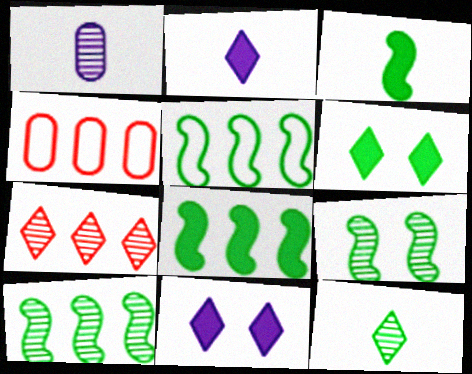[[1, 7, 9], 
[2, 4, 9], 
[3, 5, 9], 
[5, 8, 10]]